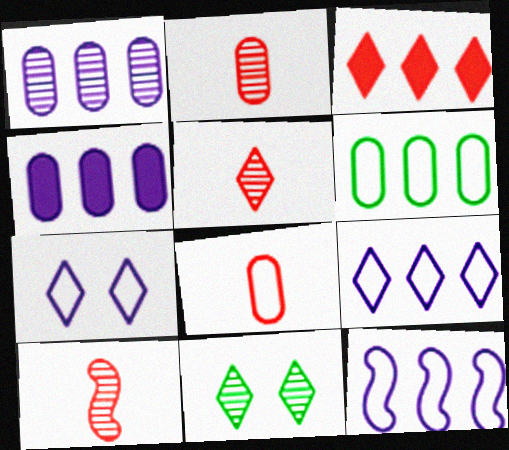[[1, 10, 11], 
[2, 5, 10]]